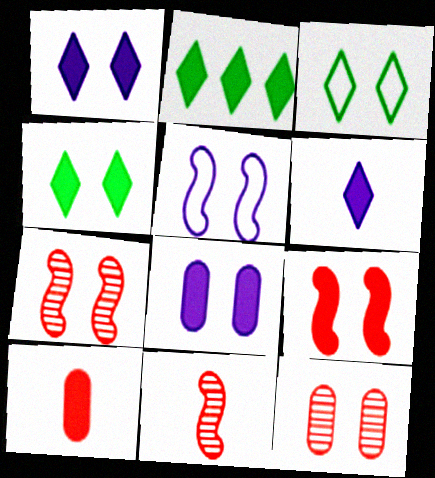[[3, 7, 8], 
[4, 5, 12], 
[4, 8, 9]]